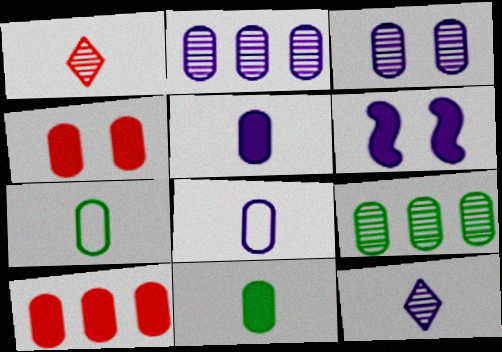[[2, 4, 7], 
[3, 7, 10], 
[4, 8, 9]]